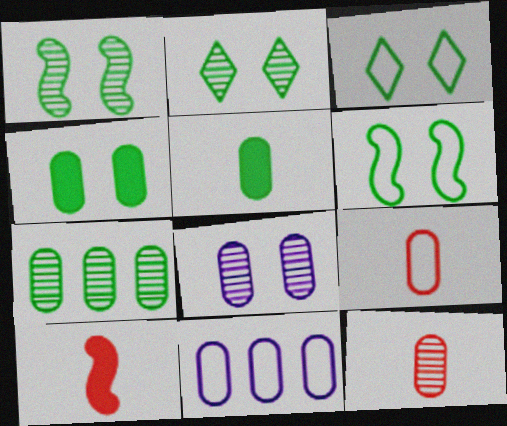[[1, 3, 4], 
[2, 4, 6], 
[2, 10, 11], 
[4, 11, 12], 
[7, 8, 12]]